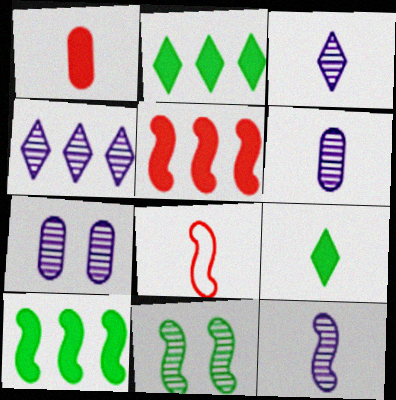[[2, 7, 8], 
[3, 6, 12], 
[4, 7, 12], 
[6, 8, 9]]